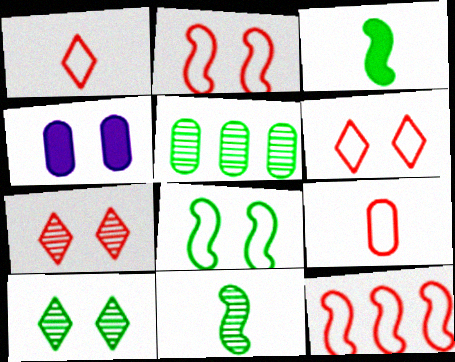[[2, 4, 10], 
[4, 5, 9], 
[4, 7, 8], 
[5, 10, 11], 
[6, 9, 12]]